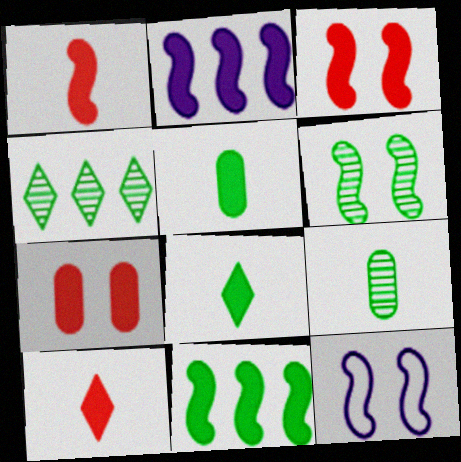[[2, 7, 8], 
[3, 6, 12], 
[4, 6, 9]]